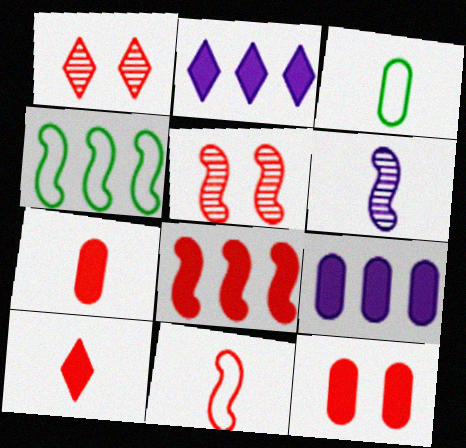[[2, 3, 5], 
[3, 6, 10], 
[5, 8, 11], 
[8, 10, 12]]